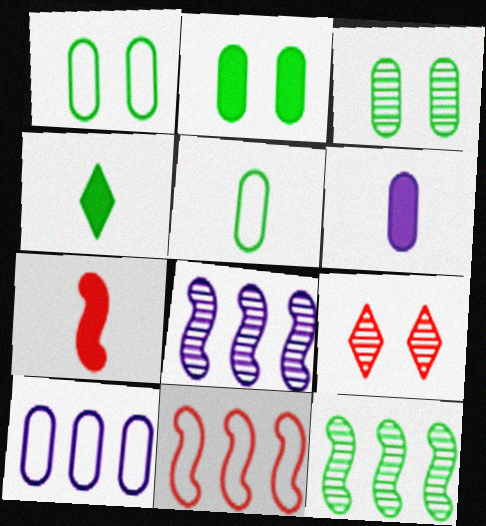[[1, 2, 3], 
[1, 4, 12], 
[4, 6, 7]]